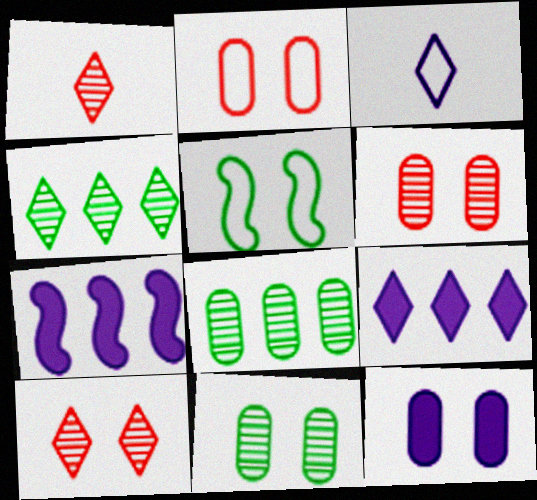[[2, 11, 12], 
[5, 10, 12]]